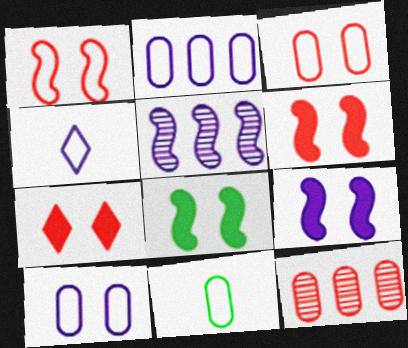[[2, 3, 11], 
[4, 8, 12], 
[5, 7, 11], 
[6, 8, 9]]